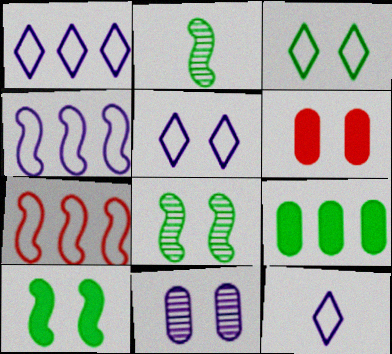[[1, 2, 6], 
[1, 5, 12], 
[2, 3, 9], 
[5, 6, 8]]